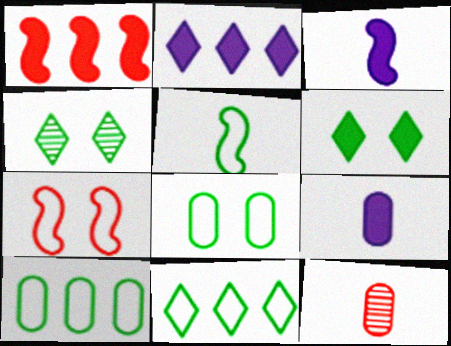[[1, 6, 9], 
[5, 8, 11]]